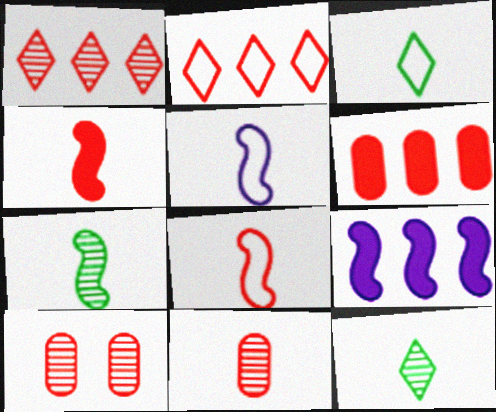[[2, 4, 10], 
[3, 9, 10], 
[4, 5, 7]]